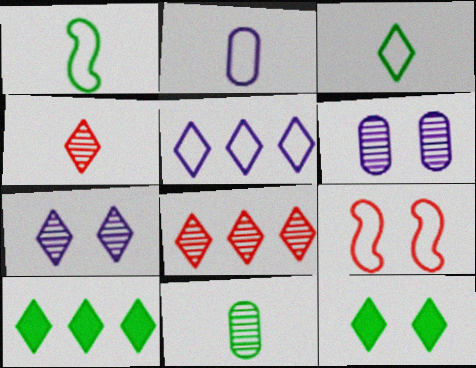[[4, 5, 12], 
[5, 8, 10], 
[6, 9, 12]]